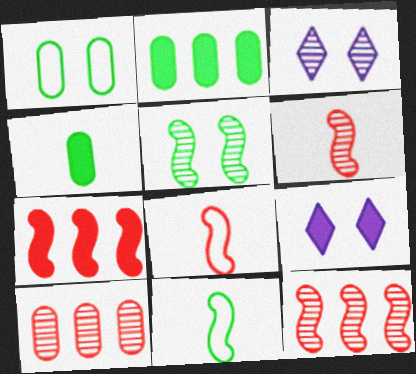[[2, 3, 8], 
[4, 7, 9], 
[9, 10, 11]]